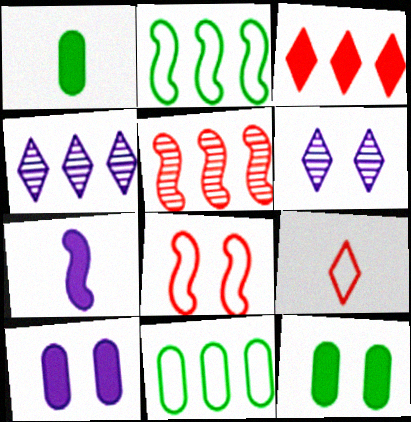[[1, 4, 8], 
[3, 7, 12], 
[6, 8, 12]]